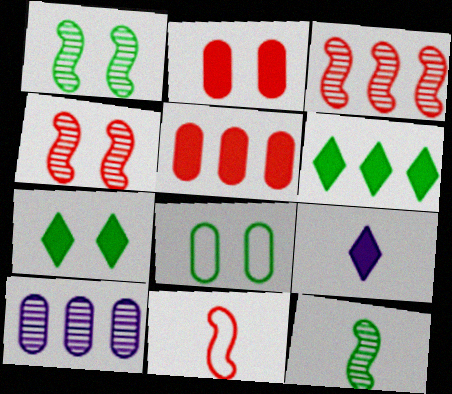[[1, 7, 8], 
[3, 8, 9], 
[6, 8, 12], 
[7, 10, 11]]